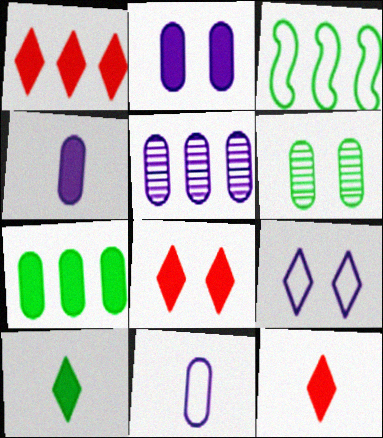[[1, 3, 5], 
[1, 8, 12], 
[2, 5, 11], 
[3, 6, 10]]